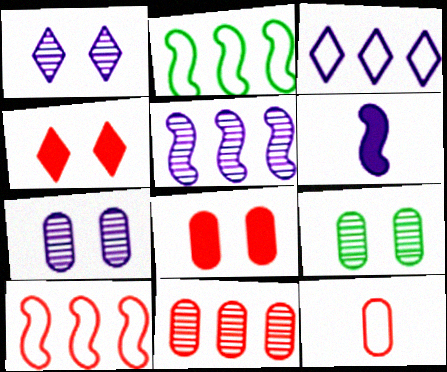[[3, 6, 7], 
[8, 11, 12]]